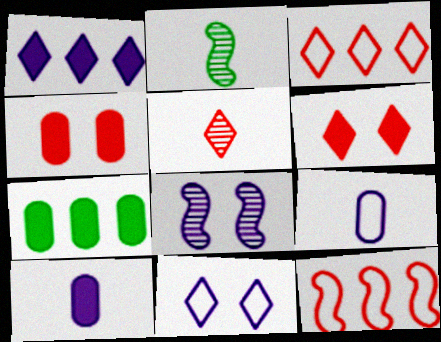[[1, 8, 9], 
[3, 5, 6], 
[4, 5, 12], 
[4, 7, 10]]